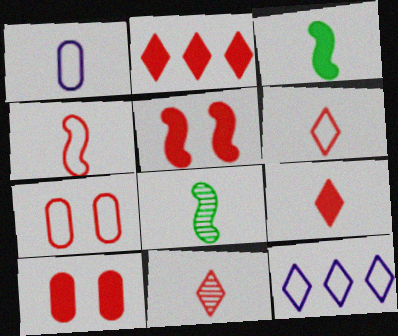[[1, 3, 11], 
[1, 8, 9], 
[6, 9, 11], 
[8, 10, 12]]